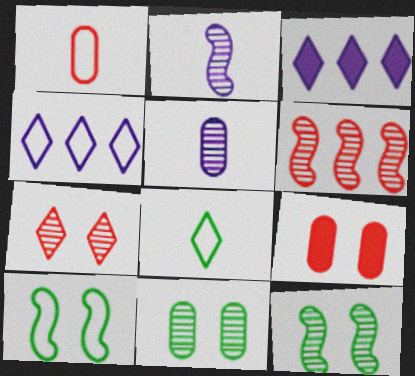[[1, 3, 12], 
[1, 4, 10], 
[2, 6, 12], 
[3, 7, 8]]